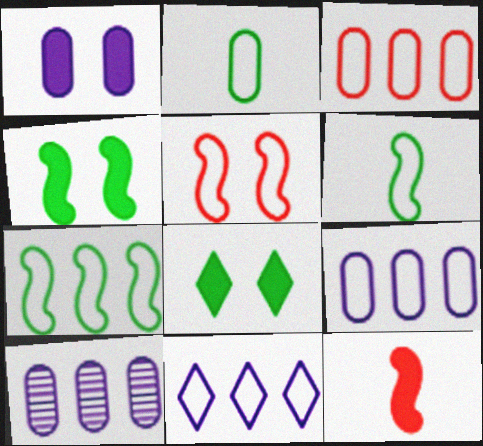[[2, 5, 11], 
[3, 7, 11]]